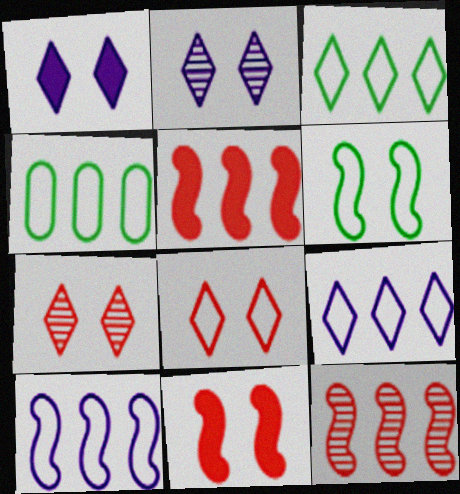[]